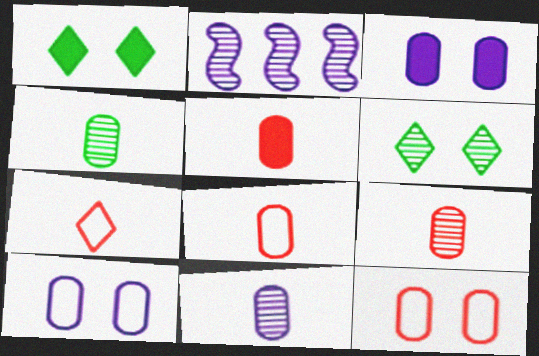[[1, 2, 8], 
[2, 6, 9], 
[4, 9, 11], 
[5, 8, 9]]